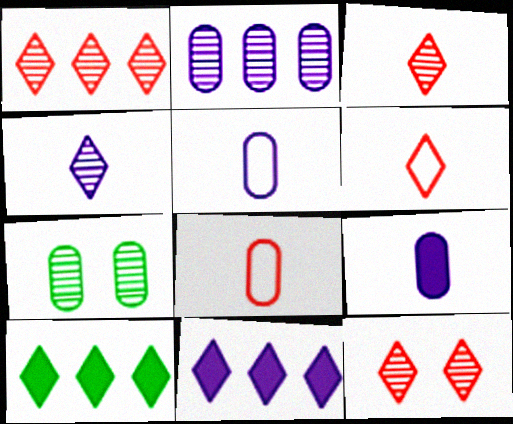[[1, 3, 12]]